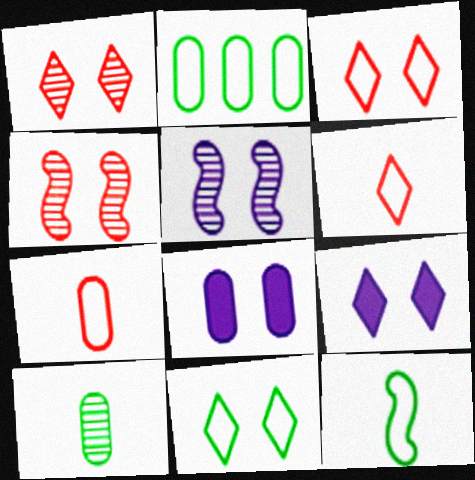[[1, 9, 11], 
[2, 11, 12], 
[4, 8, 11]]